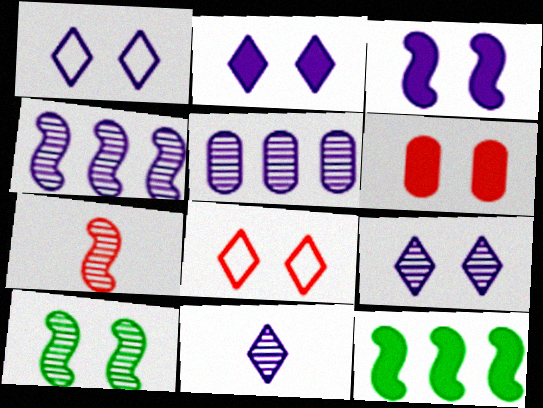[[1, 2, 9], 
[1, 6, 10], 
[4, 7, 10]]